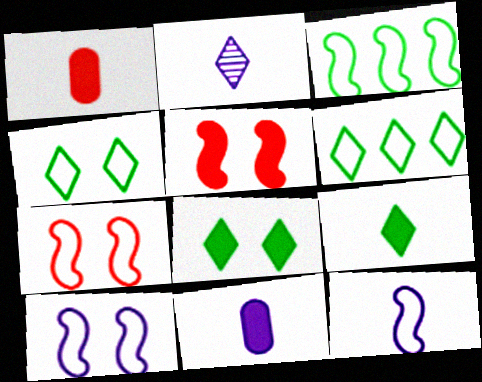[[2, 11, 12], 
[3, 7, 12]]